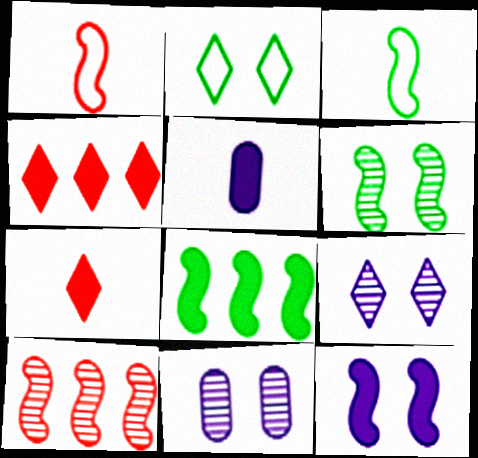[[2, 5, 10], 
[3, 4, 11], 
[3, 6, 8], 
[3, 10, 12]]